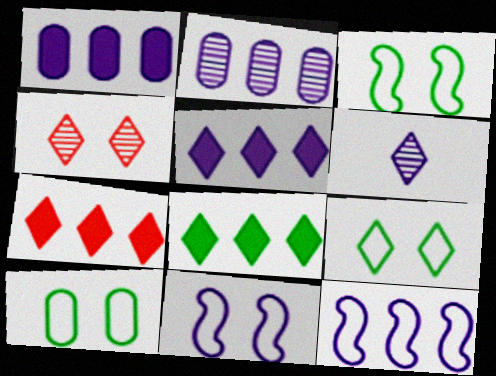[[1, 6, 11], 
[2, 5, 12], 
[3, 9, 10], 
[5, 7, 8], 
[6, 7, 9]]